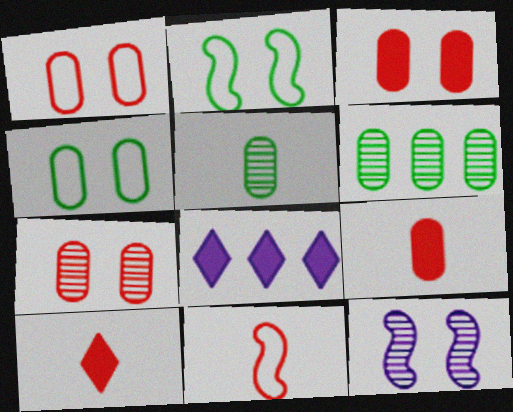[[1, 3, 7]]